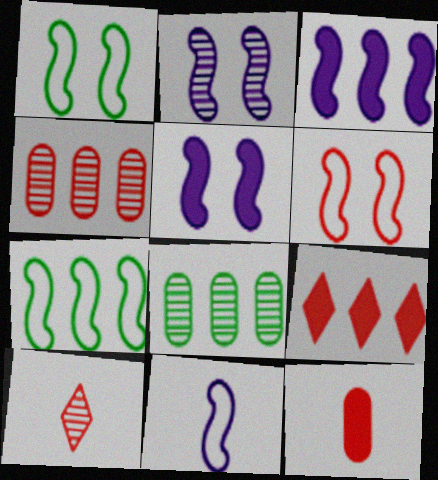[[2, 3, 11], 
[2, 8, 10], 
[6, 7, 11]]